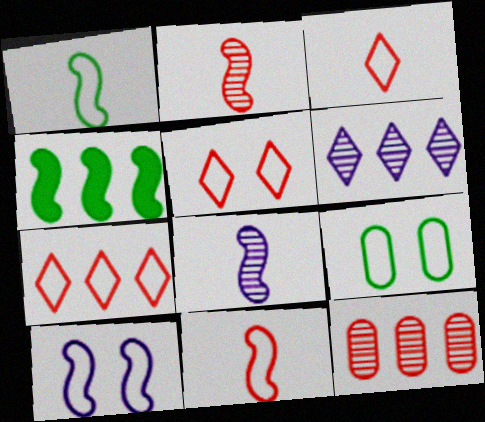[[2, 4, 10], 
[3, 5, 7], 
[5, 9, 10]]